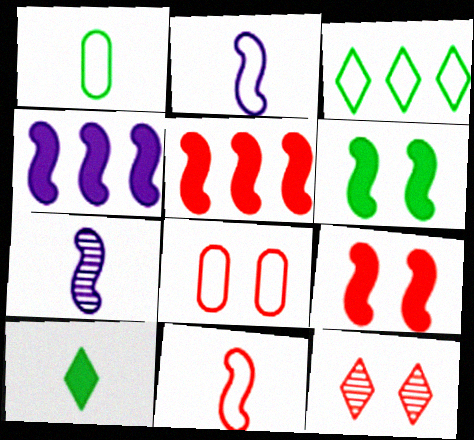[[1, 4, 12], 
[2, 3, 8], 
[8, 9, 12]]